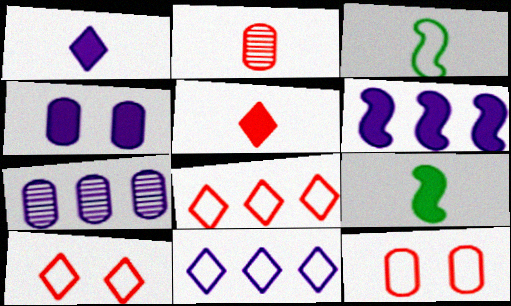[[1, 2, 3], 
[1, 4, 6], 
[3, 11, 12], 
[6, 7, 11], 
[7, 9, 10]]